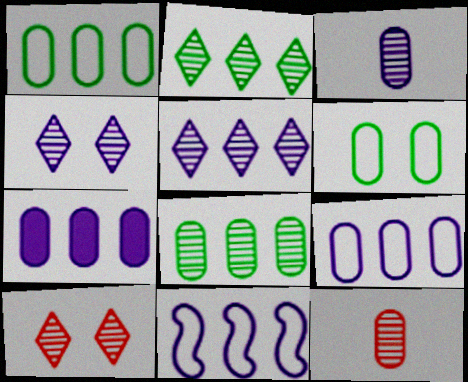[[5, 7, 11], 
[6, 7, 12]]